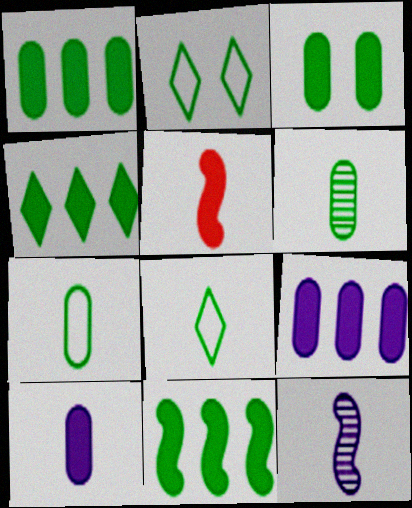[[1, 4, 11], 
[2, 6, 11]]